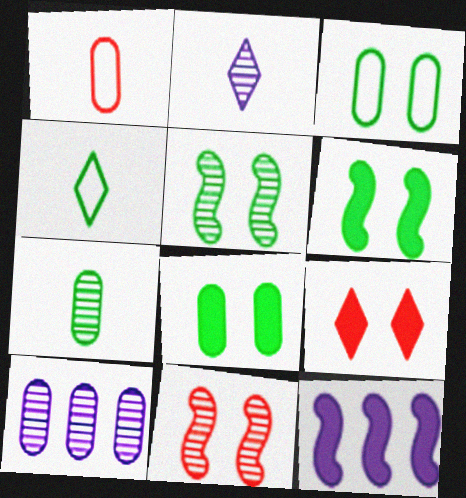[[1, 8, 10]]